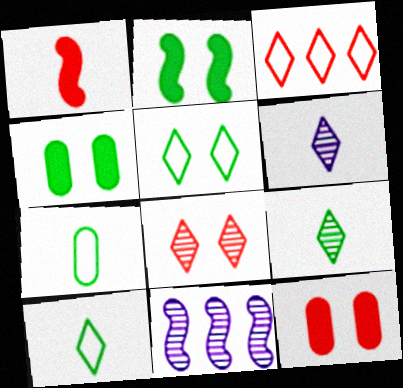[[1, 6, 7], 
[10, 11, 12]]